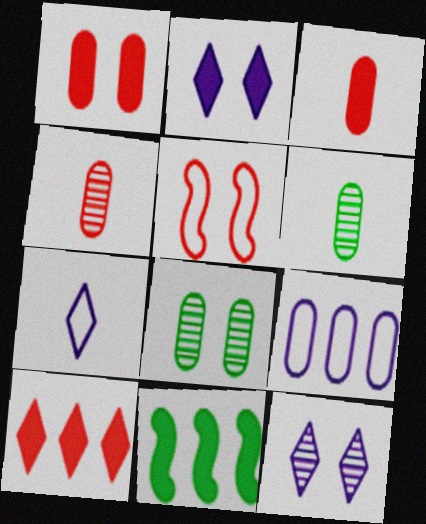[[1, 6, 9], 
[2, 3, 11], 
[2, 5, 8], 
[3, 8, 9], 
[4, 5, 10]]